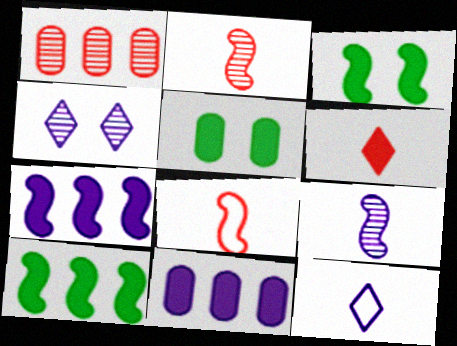[[1, 3, 12], 
[3, 6, 11], 
[5, 6, 7]]